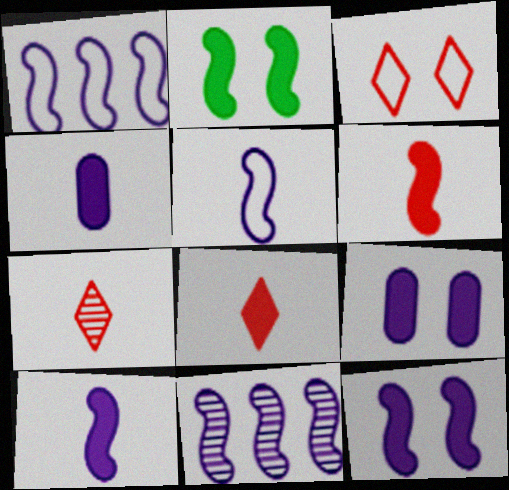[[5, 11, 12]]